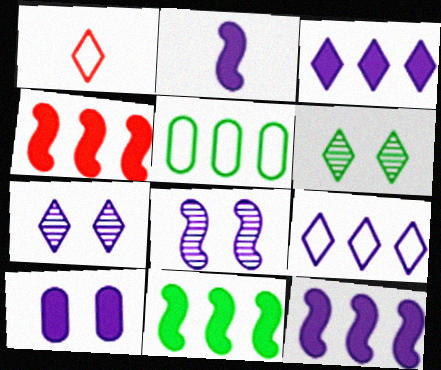[[1, 3, 6], 
[2, 3, 10], 
[4, 11, 12]]